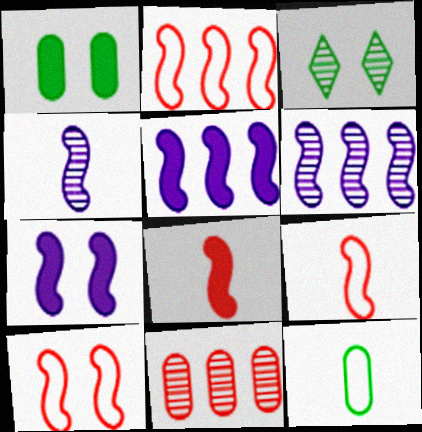[[2, 9, 10], 
[3, 4, 11]]